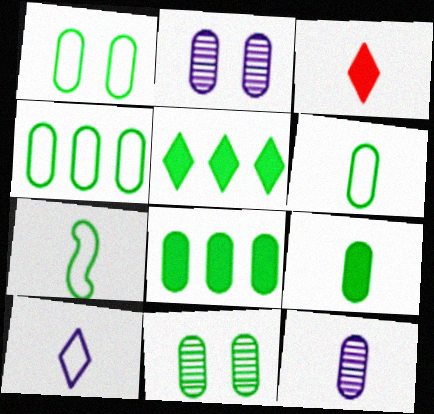[[1, 4, 6], 
[3, 7, 12], 
[4, 9, 11], 
[5, 7, 11], 
[6, 8, 11]]